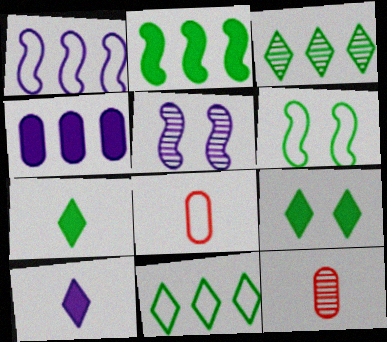[[1, 9, 12], 
[3, 5, 12]]